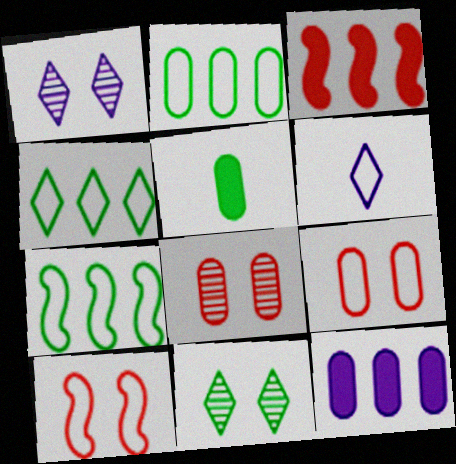[[2, 4, 7], 
[2, 6, 10], 
[5, 7, 11], 
[6, 7, 9]]